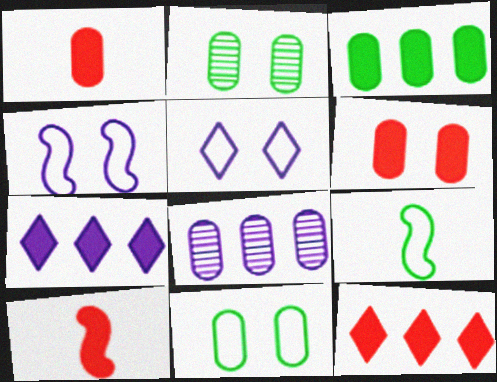[[1, 8, 11], 
[6, 10, 12]]